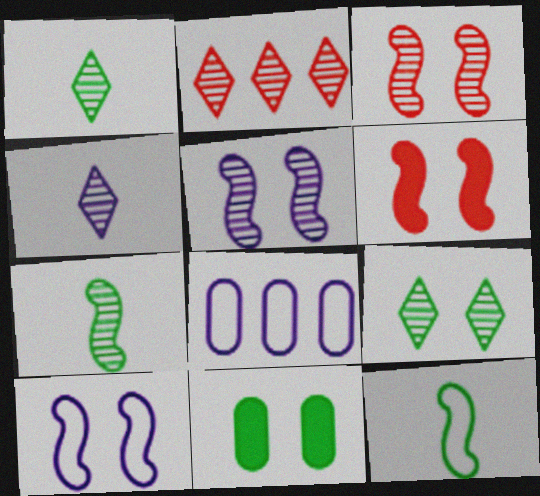[[1, 6, 8], 
[2, 4, 9]]